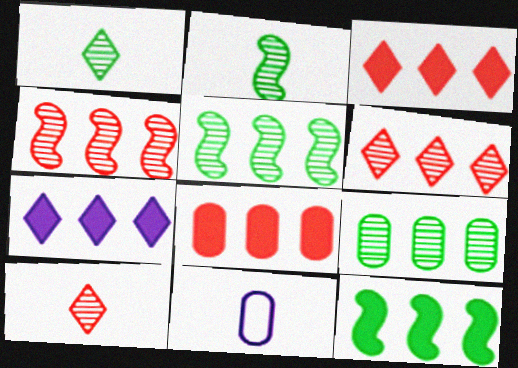[[7, 8, 12]]